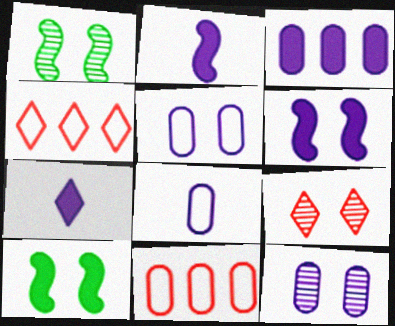[[1, 7, 11], 
[1, 9, 12], 
[3, 6, 7], 
[3, 8, 12], 
[5, 9, 10]]